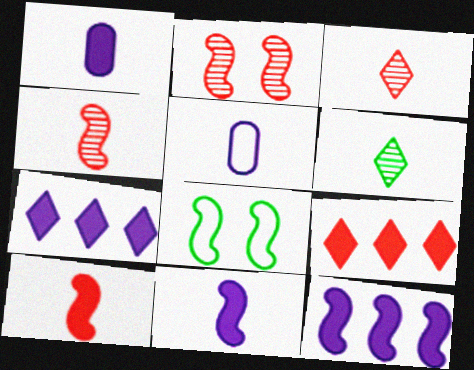[[4, 8, 12], 
[5, 6, 10]]